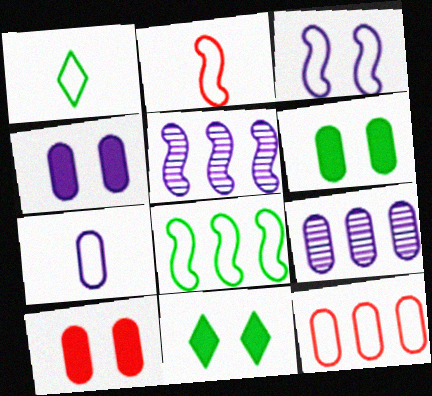[[1, 2, 7], 
[1, 3, 12], 
[1, 5, 10], 
[2, 3, 8], 
[2, 9, 11], 
[4, 6, 10], 
[4, 7, 9]]